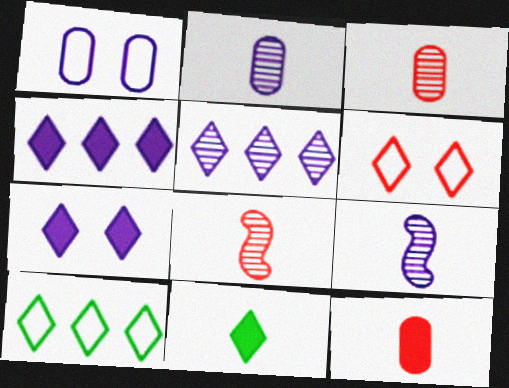[[1, 4, 9], 
[5, 6, 11]]